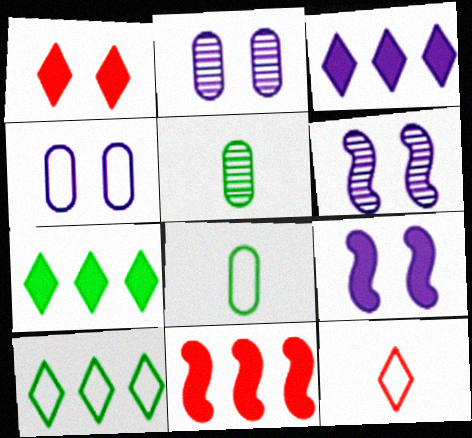[]